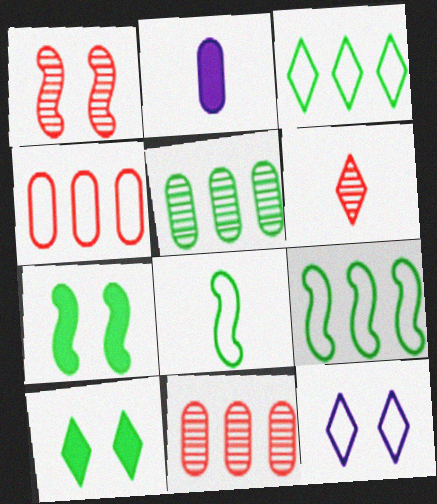[[1, 2, 3], 
[1, 6, 11], 
[2, 6, 8], 
[4, 8, 12], 
[5, 8, 10]]